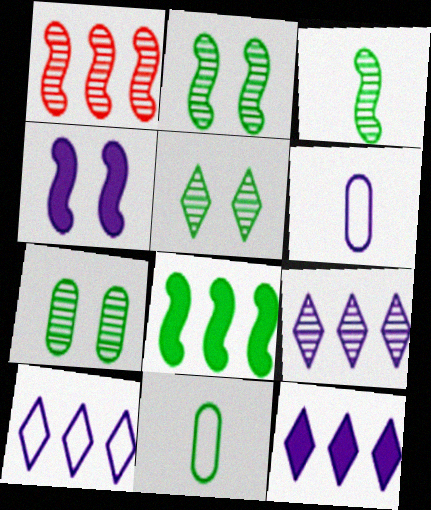[[2, 5, 7], 
[4, 6, 9], 
[5, 8, 11], 
[9, 10, 12]]